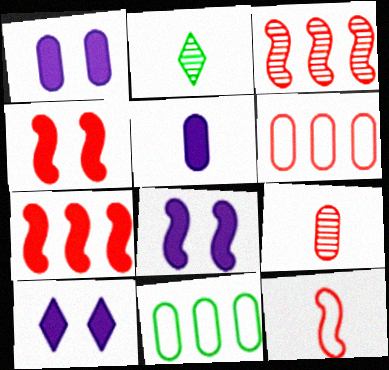[[1, 8, 10], 
[1, 9, 11], 
[2, 5, 12], 
[2, 6, 8], 
[3, 4, 12]]